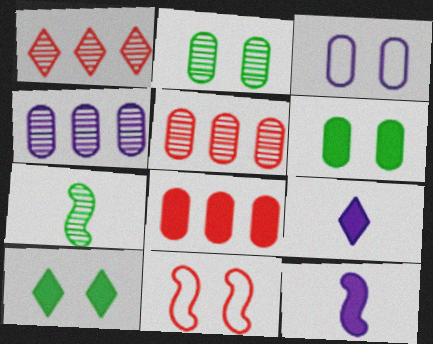[[8, 10, 12]]